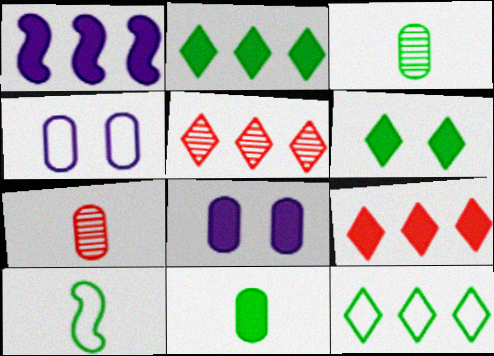[[5, 8, 10]]